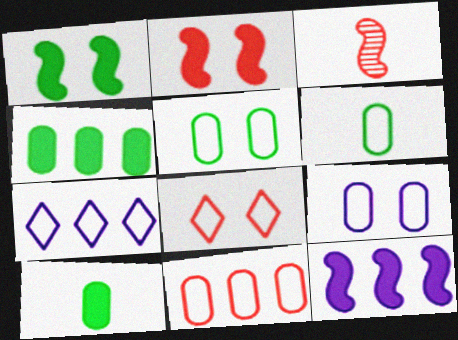[[6, 9, 11]]